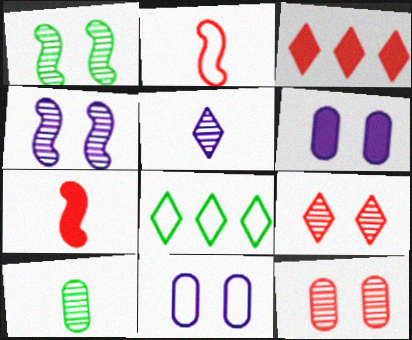[[2, 3, 12], 
[2, 8, 11]]